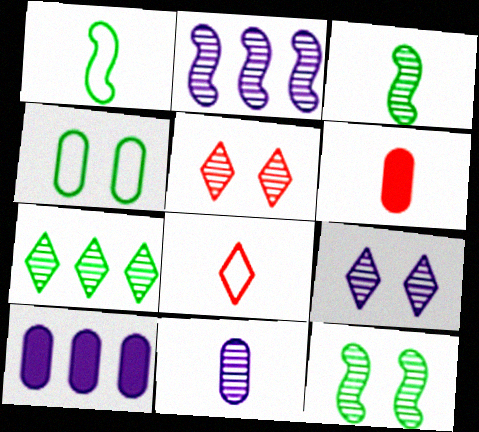[[1, 5, 10], 
[2, 9, 11], 
[8, 10, 12]]